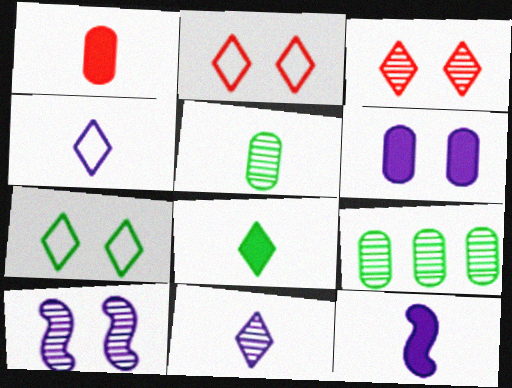[[1, 8, 12], 
[2, 9, 12]]